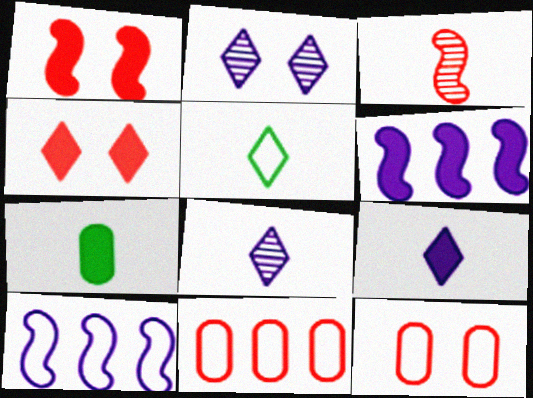[[3, 4, 11], 
[4, 6, 7], 
[5, 10, 12]]